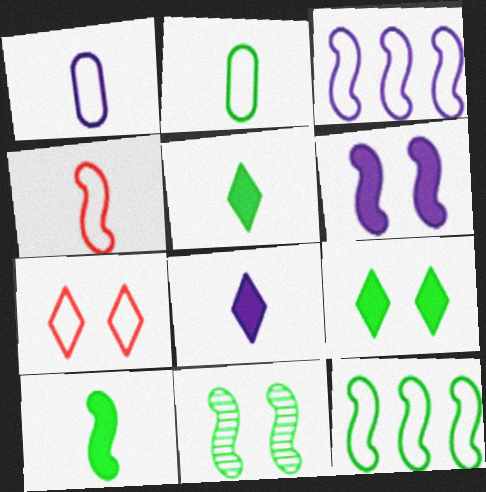[[1, 7, 12], 
[2, 3, 7], 
[10, 11, 12]]